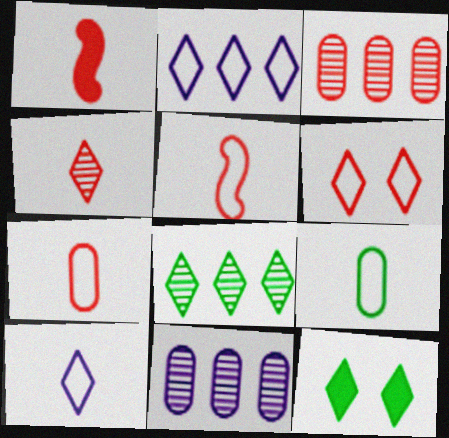[[1, 3, 6], 
[1, 4, 7], 
[2, 4, 12], 
[5, 9, 10], 
[5, 11, 12]]